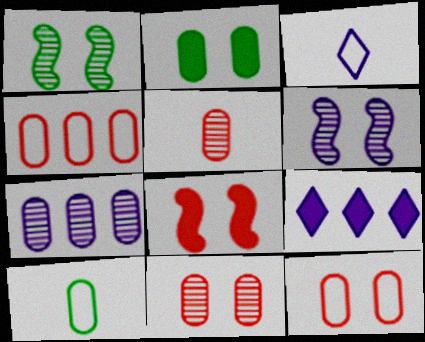[]